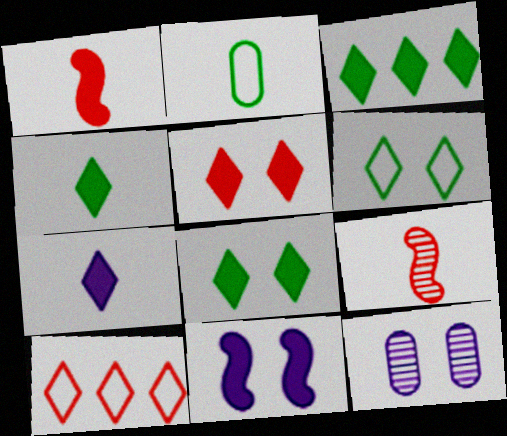[[2, 7, 9], 
[3, 4, 8], 
[3, 5, 7]]